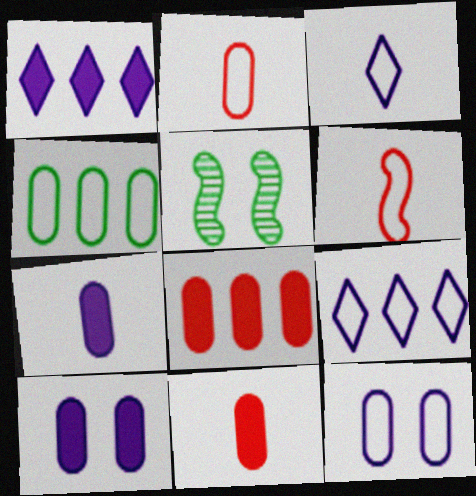[[1, 2, 5], 
[2, 4, 12], 
[3, 5, 8], 
[5, 9, 11]]